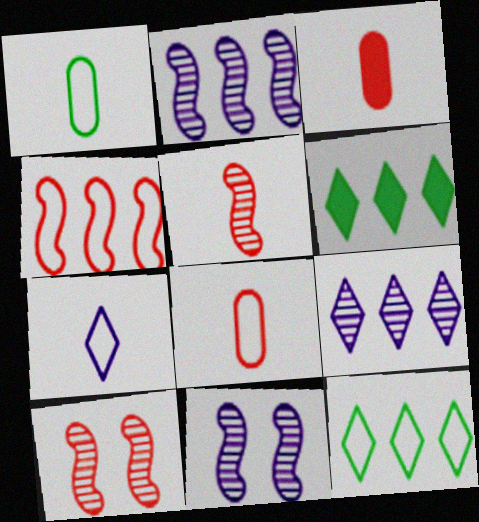[[3, 11, 12], 
[6, 8, 11]]